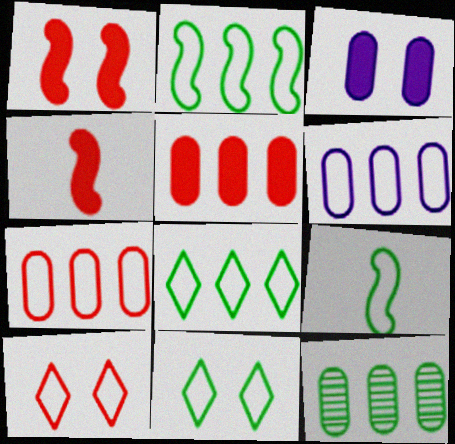[[5, 6, 12], 
[6, 9, 10]]